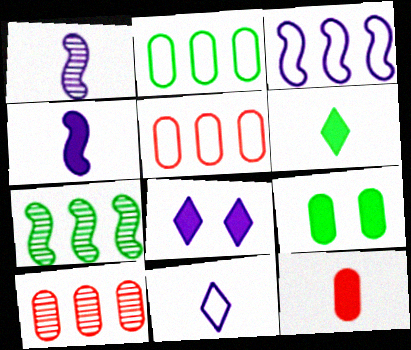[[4, 6, 12]]